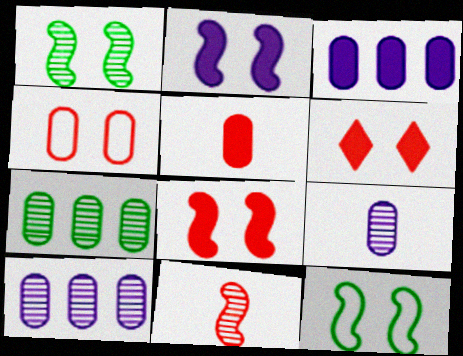[]